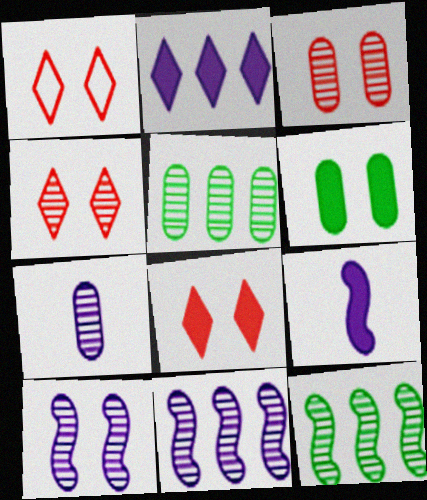[[1, 4, 8], 
[1, 5, 9], 
[1, 6, 10], 
[3, 5, 7], 
[4, 7, 12]]